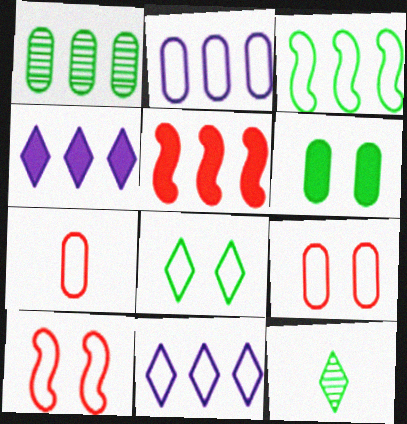[[1, 5, 11], 
[3, 6, 12]]